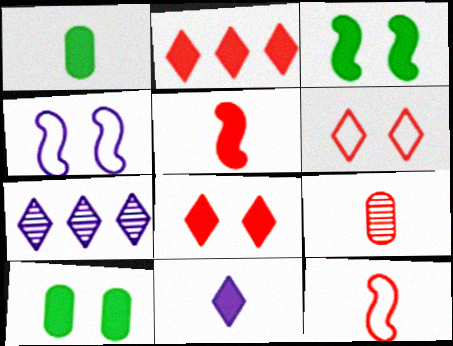[[1, 5, 11], 
[7, 10, 12]]